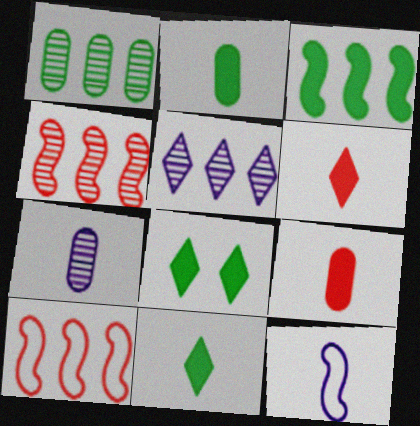[[1, 4, 5], 
[2, 3, 8], 
[7, 8, 10]]